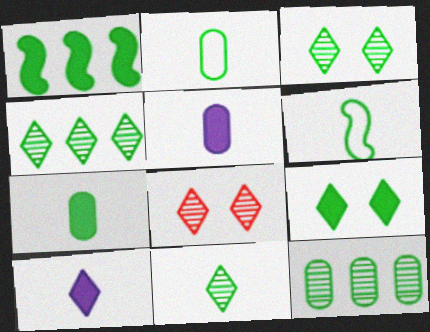[[1, 2, 3], 
[1, 7, 9], 
[3, 4, 11], 
[6, 7, 11], 
[6, 9, 12]]